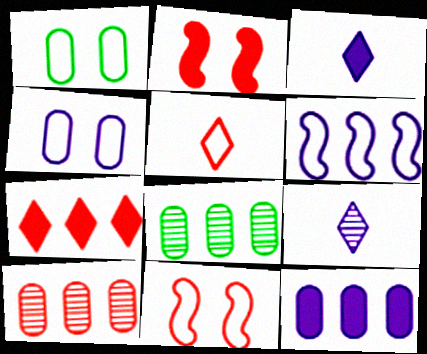[[1, 5, 6], 
[2, 5, 10], 
[3, 8, 11], 
[6, 7, 8]]